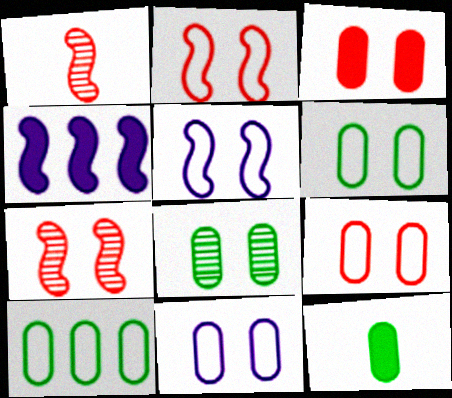[[3, 8, 11], 
[6, 9, 11], 
[8, 10, 12]]